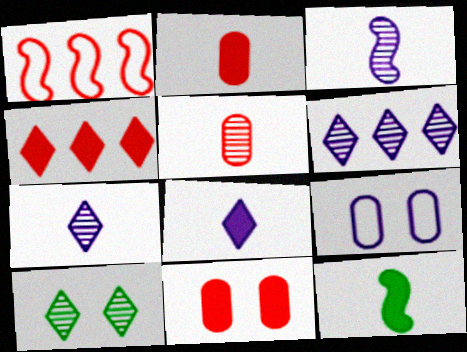[[2, 8, 12]]